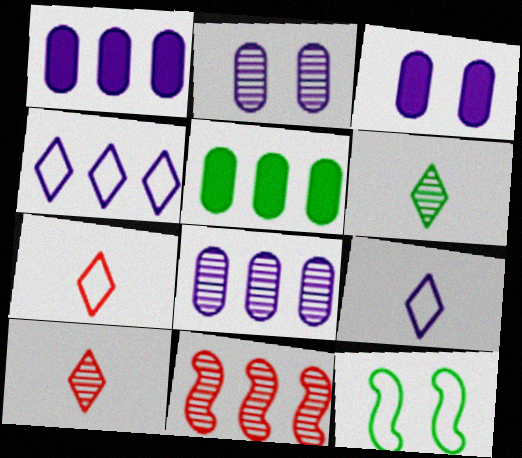[[1, 10, 12], 
[2, 6, 11], 
[4, 5, 11], 
[5, 6, 12]]